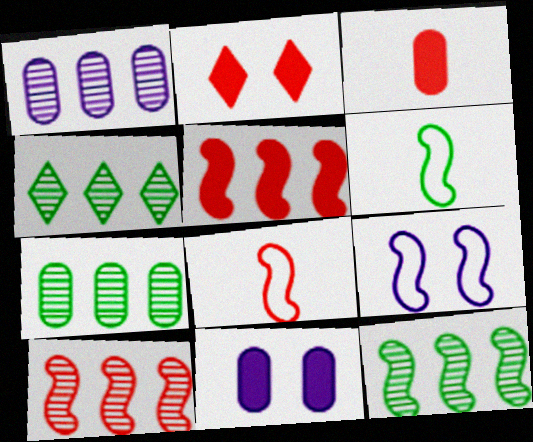[[1, 2, 6], 
[1, 4, 10], 
[2, 3, 5], 
[3, 4, 9], 
[4, 7, 12], 
[4, 8, 11]]